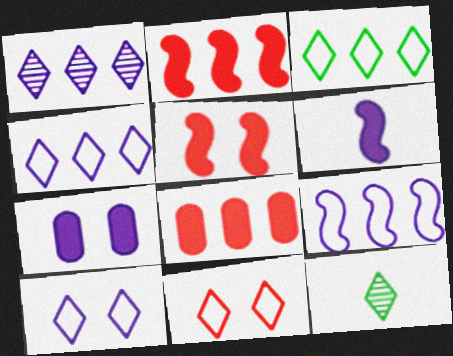[]